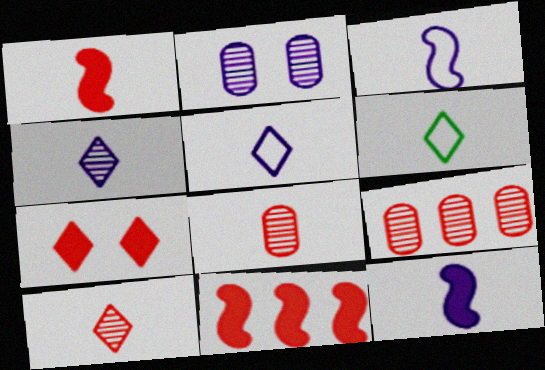[[2, 6, 11], 
[6, 8, 12]]